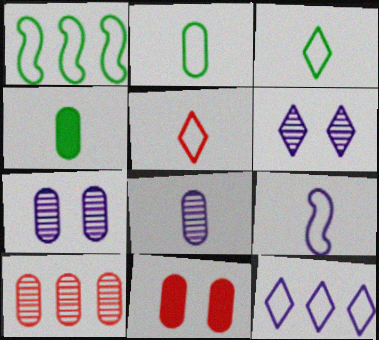[[2, 5, 9]]